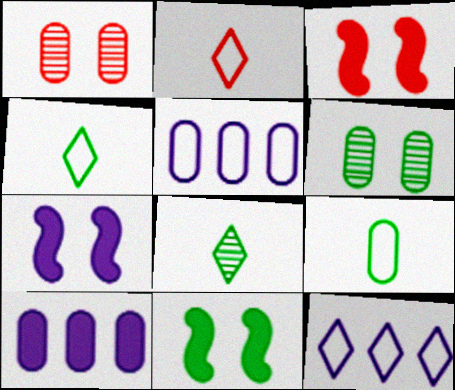[[1, 9, 10], 
[3, 5, 8], 
[3, 7, 11]]